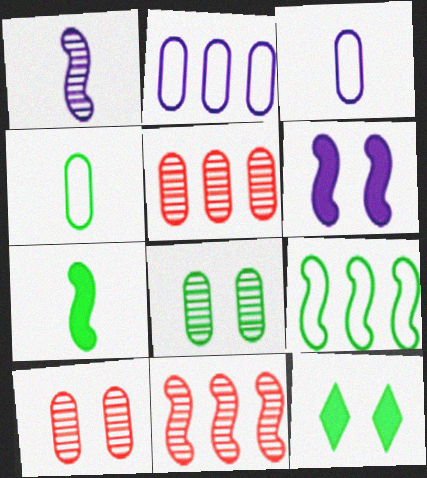[[3, 11, 12]]